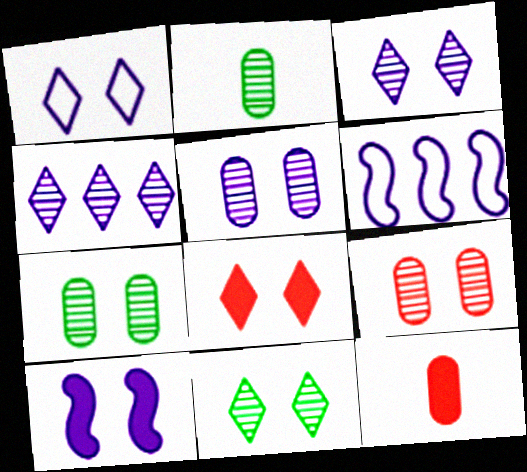[[1, 5, 10], 
[1, 8, 11], 
[2, 6, 8], 
[5, 7, 9], 
[6, 11, 12]]